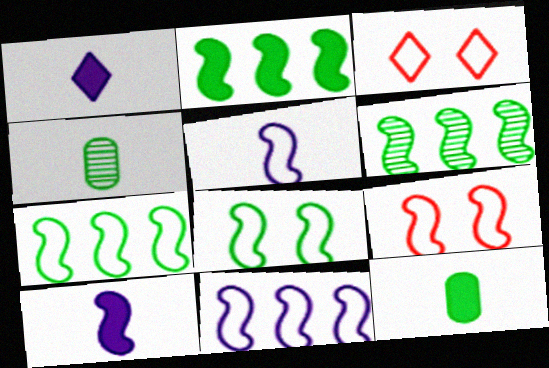[[2, 6, 7], 
[5, 7, 9], 
[6, 9, 10]]